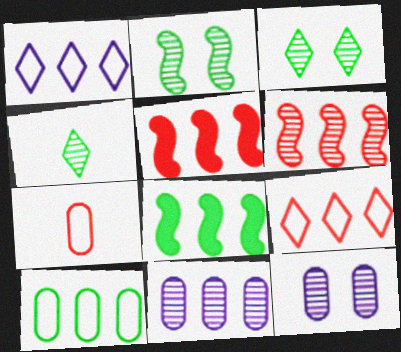[[4, 6, 12], 
[8, 9, 11]]